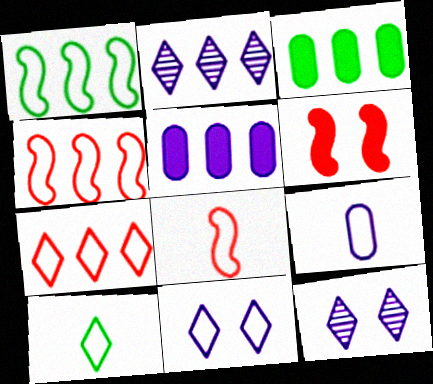[[2, 3, 4], 
[3, 8, 12], 
[7, 10, 11], 
[8, 9, 10]]